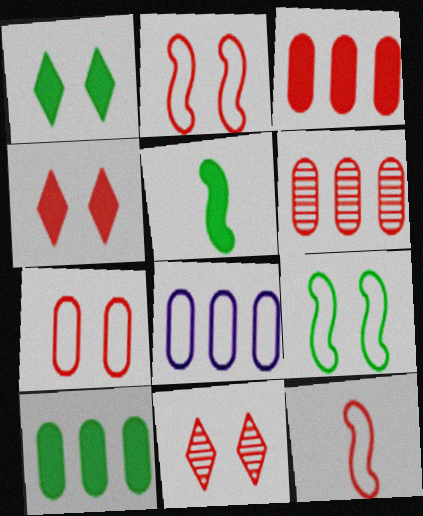[[1, 5, 10], 
[3, 11, 12], 
[4, 6, 12], 
[5, 8, 11], 
[6, 8, 10]]